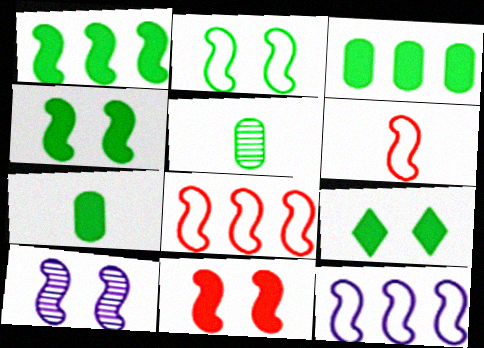[[1, 6, 10], 
[1, 7, 9], 
[2, 6, 12], 
[2, 10, 11]]